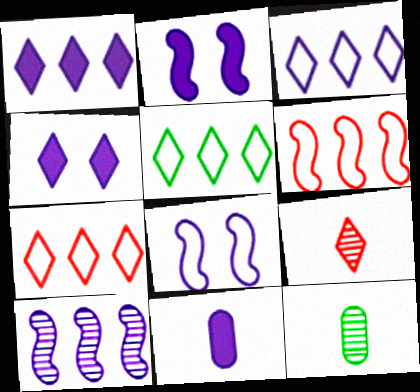[[1, 2, 11], 
[2, 7, 12], 
[3, 5, 7], 
[4, 5, 9], 
[4, 6, 12]]